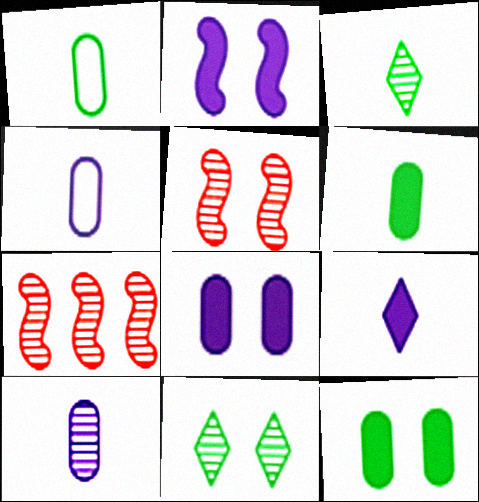[[7, 10, 11]]